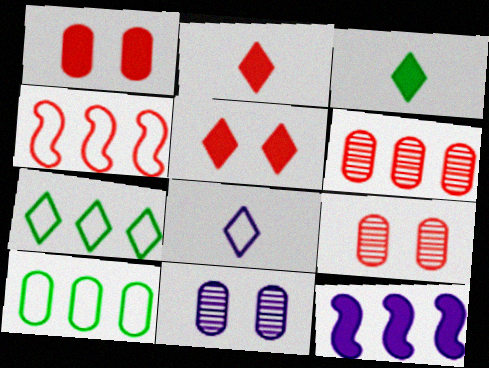[[1, 3, 12], 
[2, 4, 9], 
[3, 4, 11], 
[6, 7, 12], 
[8, 11, 12]]